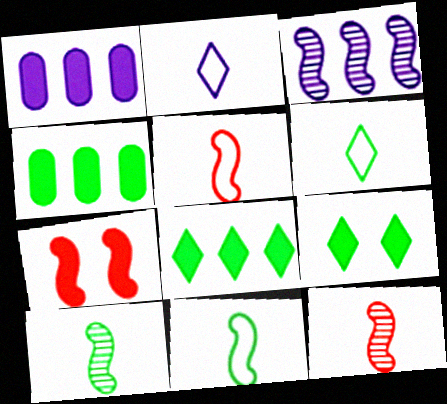[[3, 7, 11]]